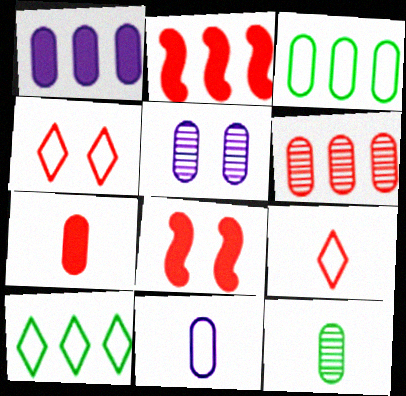[[1, 3, 6], 
[1, 5, 11], 
[3, 5, 7], 
[5, 6, 12], 
[6, 8, 9], 
[7, 11, 12]]